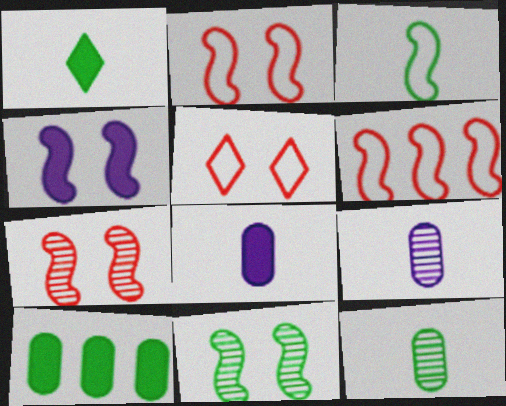[[1, 3, 12], 
[2, 4, 11]]